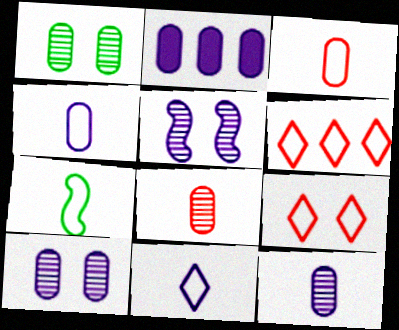[[1, 2, 3], 
[2, 4, 10], 
[2, 5, 11], 
[3, 7, 11]]